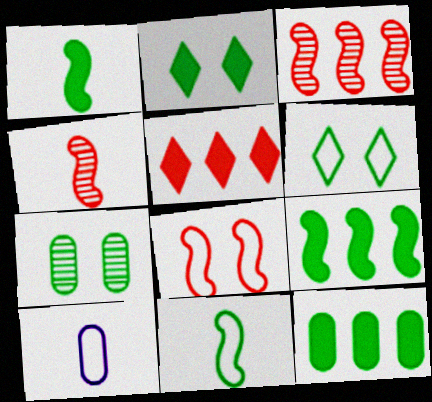[[1, 2, 12], 
[2, 3, 10]]